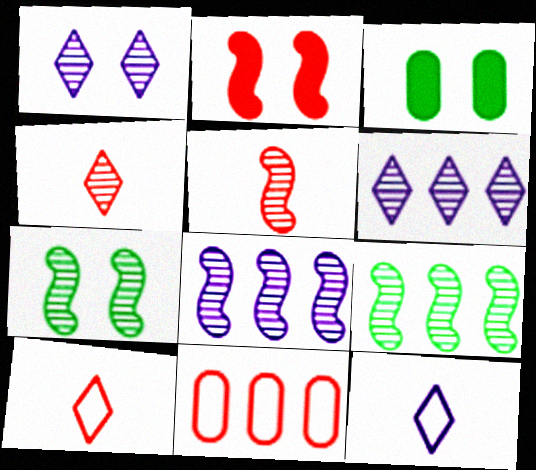[[2, 4, 11], 
[3, 8, 10], 
[5, 7, 8]]